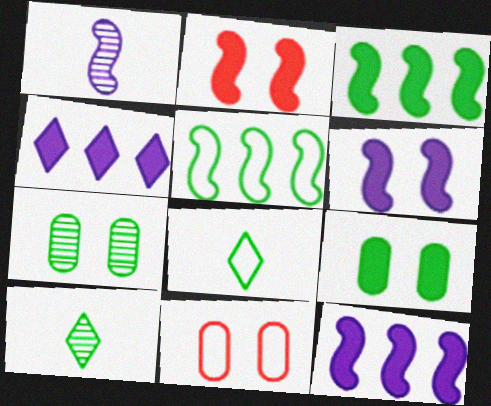[[1, 2, 5], 
[3, 7, 8], 
[5, 9, 10], 
[10, 11, 12]]